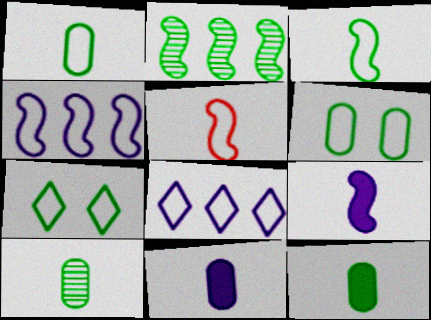[[1, 10, 12], 
[2, 7, 12], 
[5, 6, 8]]